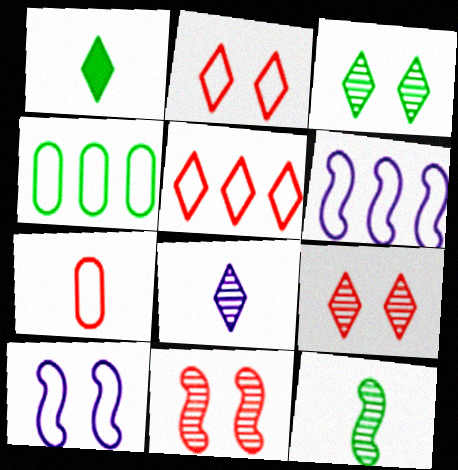[[4, 5, 6]]